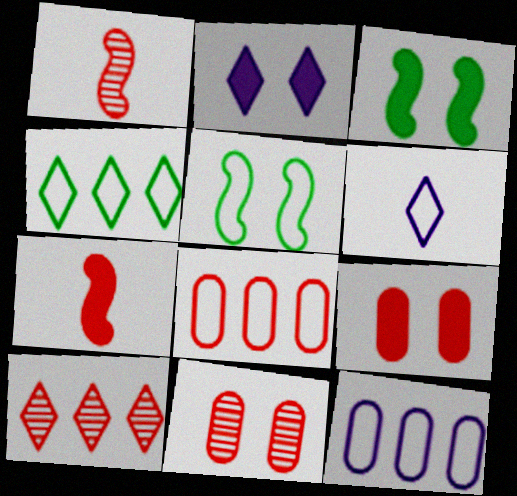[[1, 10, 11], 
[2, 3, 9], 
[2, 5, 11], 
[5, 6, 8]]